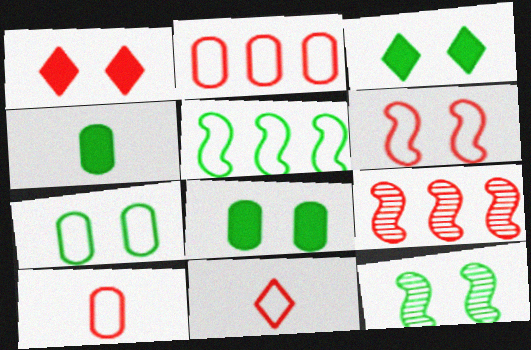[[1, 9, 10], 
[2, 6, 11], 
[3, 7, 12]]